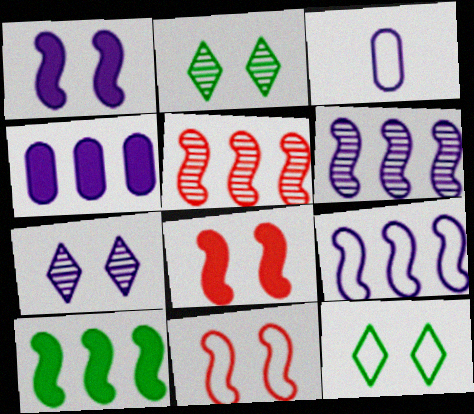[[5, 9, 10]]